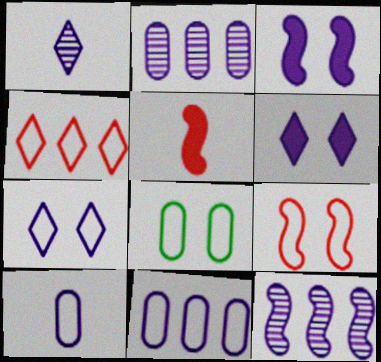[[1, 3, 11], 
[6, 10, 12], 
[7, 8, 9]]